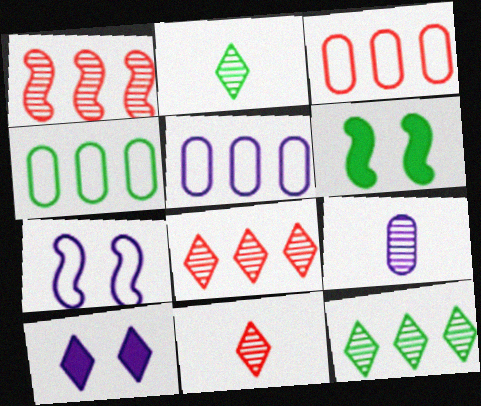[[2, 4, 6], 
[3, 4, 5], 
[5, 6, 11]]